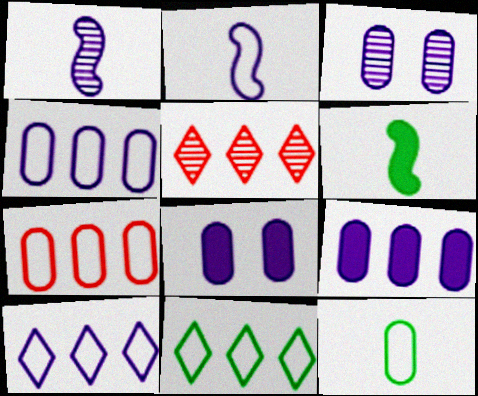[[1, 8, 10]]